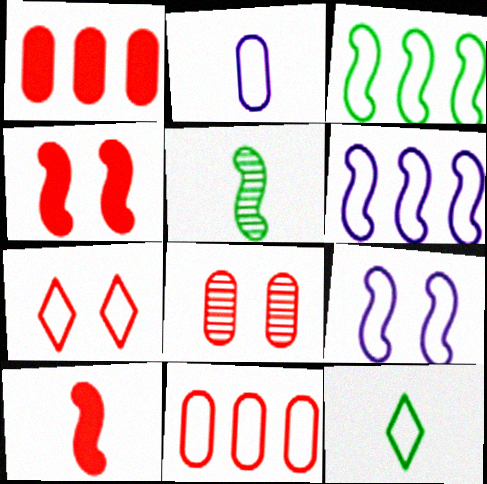[[2, 3, 7], 
[4, 5, 6], 
[4, 7, 8], 
[9, 11, 12]]